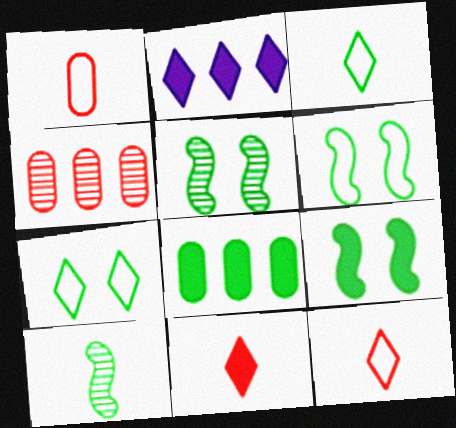[[1, 2, 5], 
[3, 5, 8], 
[5, 6, 9], 
[7, 8, 10]]